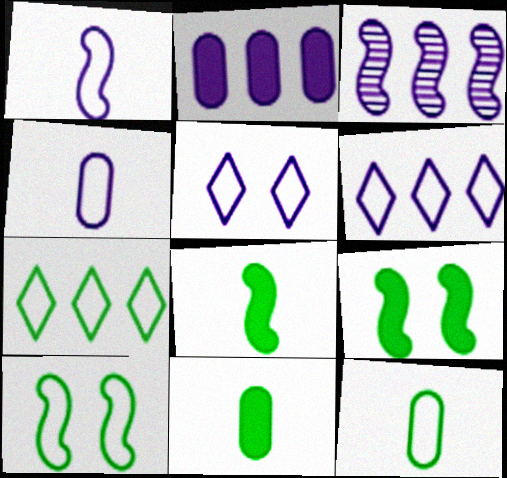[[2, 3, 6], 
[7, 10, 12]]